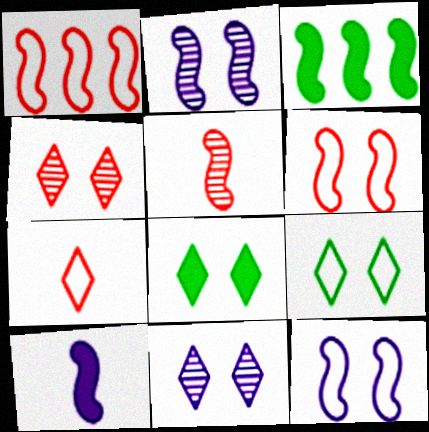[[3, 5, 12]]